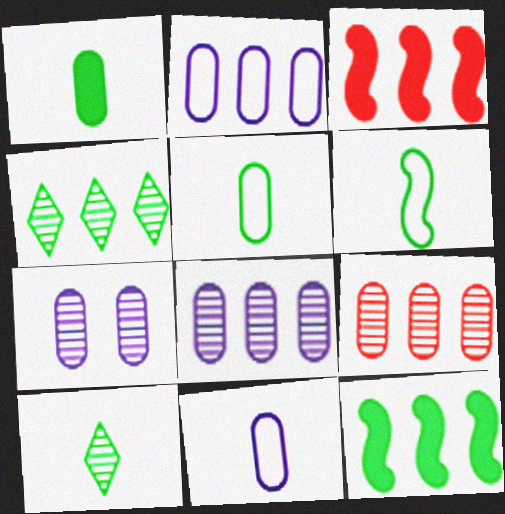[[1, 6, 10], 
[2, 3, 4]]